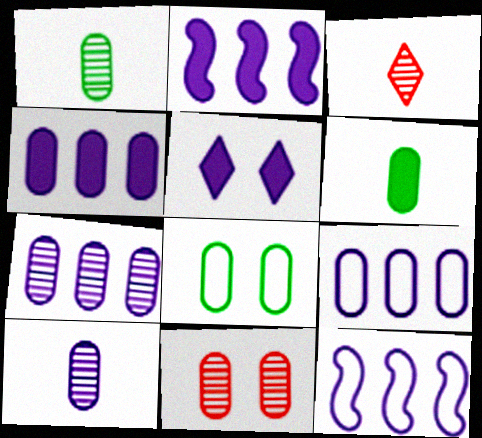[[1, 7, 11], 
[2, 3, 8], 
[4, 7, 9], 
[5, 10, 12], 
[6, 9, 11]]